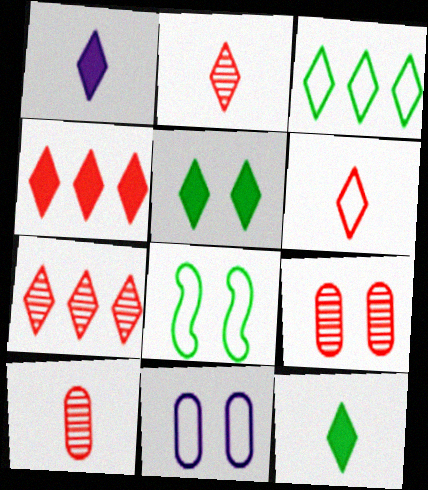[[1, 4, 5]]